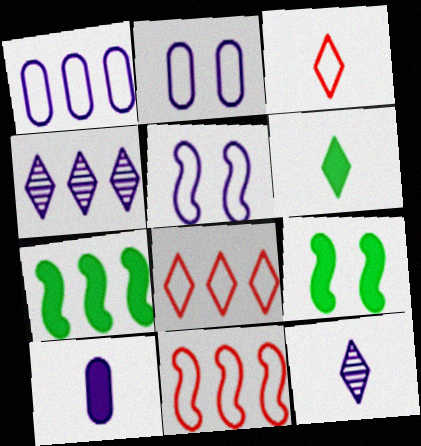[[3, 6, 12], 
[4, 5, 10]]